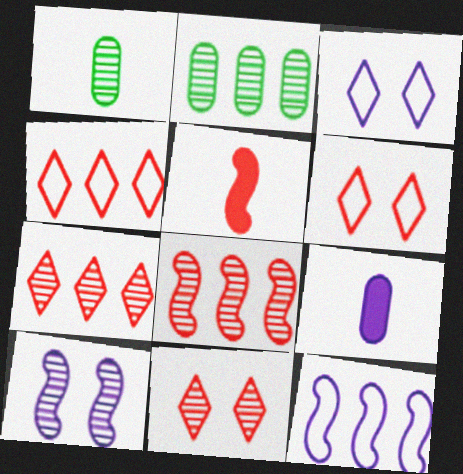[[1, 7, 10], 
[2, 3, 5]]